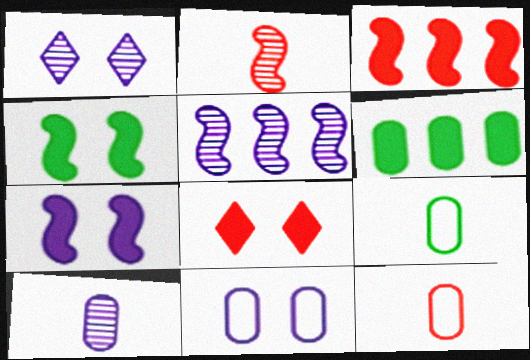[[1, 3, 9], 
[1, 5, 10], 
[1, 7, 11], 
[5, 8, 9]]